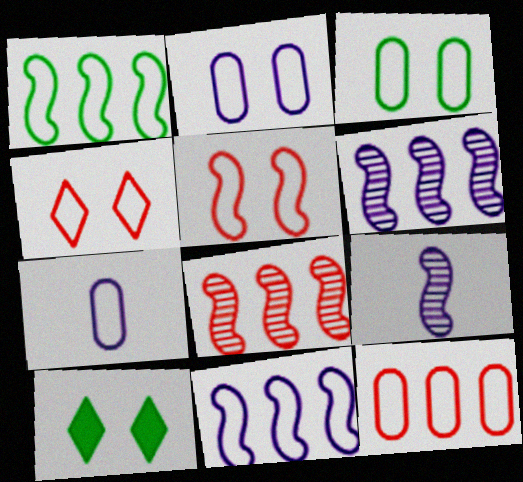[[1, 4, 7], 
[3, 7, 12], 
[7, 8, 10], 
[9, 10, 12]]